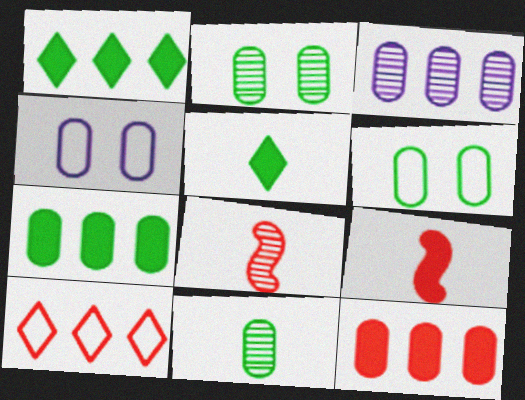[[1, 4, 8], 
[4, 11, 12], 
[6, 7, 11]]